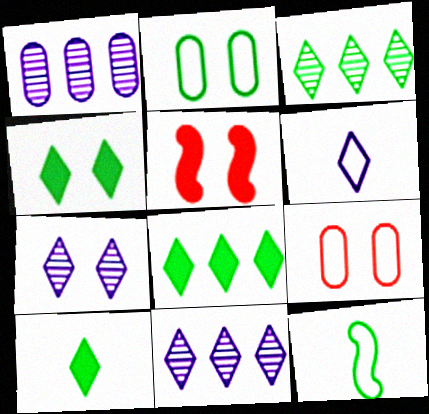[[2, 5, 7], 
[4, 8, 10]]